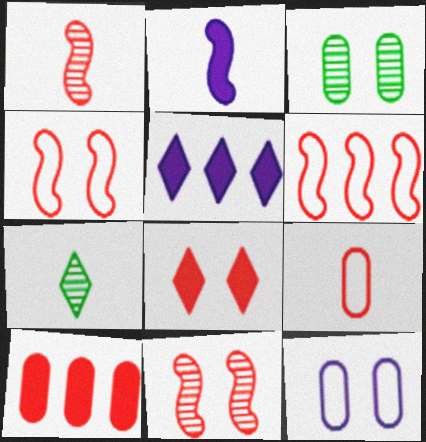[[2, 7, 9]]